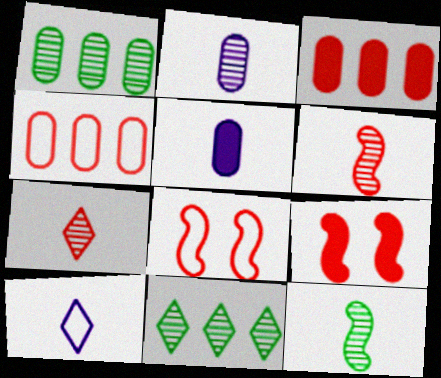[[1, 9, 10], 
[2, 7, 12], 
[3, 7, 8], 
[4, 7, 9], 
[5, 8, 11]]